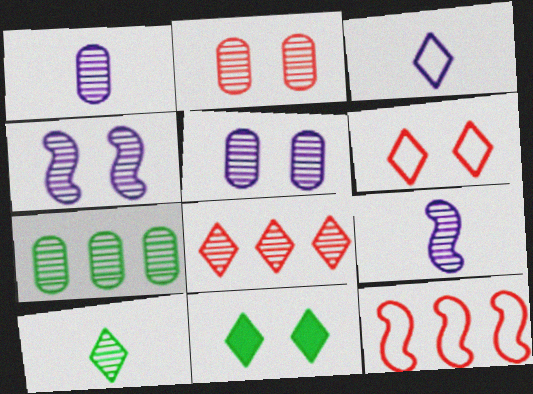[[1, 2, 7], 
[1, 11, 12], 
[3, 8, 11]]